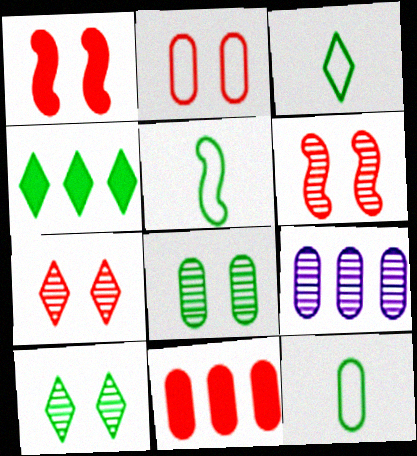[[1, 2, 7], 
[1, 3, 9], 
[3, 4, 10], 
[3, 5, 12], 
[4, 5, 8]]